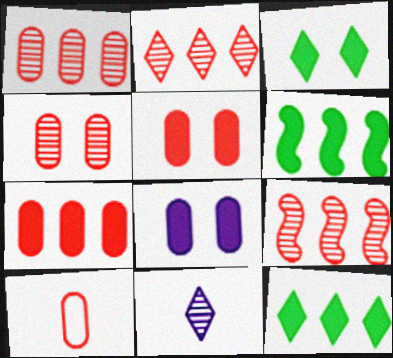[[1, 2, 9], 
[1, 5, 10], 
[4, 7, 10]]